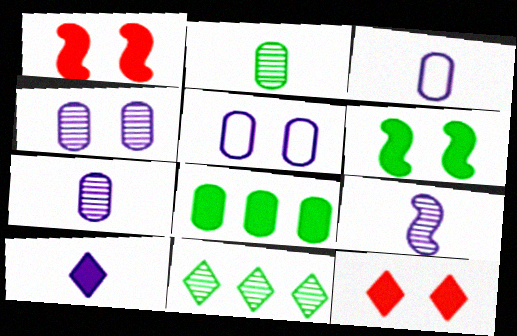[[1, 3, 11], 
[1, 8, 10], 
[3, 9, 10]]